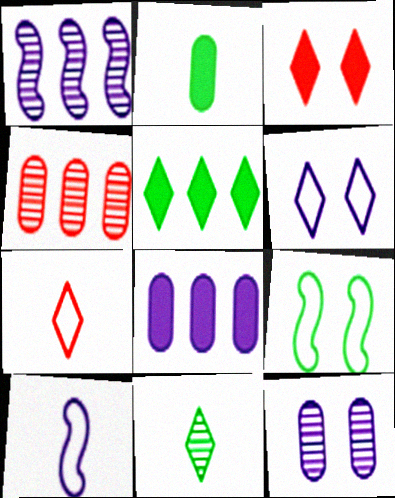[[3, 9, 12]]